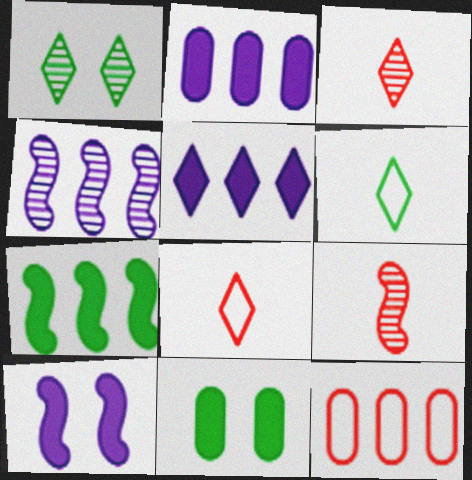[[1, 5, 8], 
[4, 8, 11]]